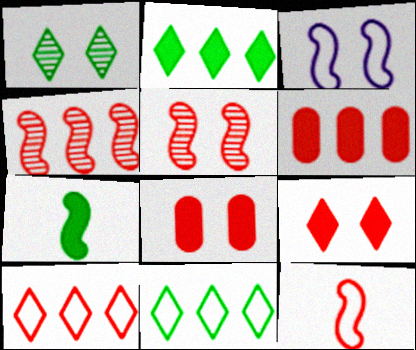[[1, 3, 8], 
[3, 4, 7], 
[4, 6, 10]]